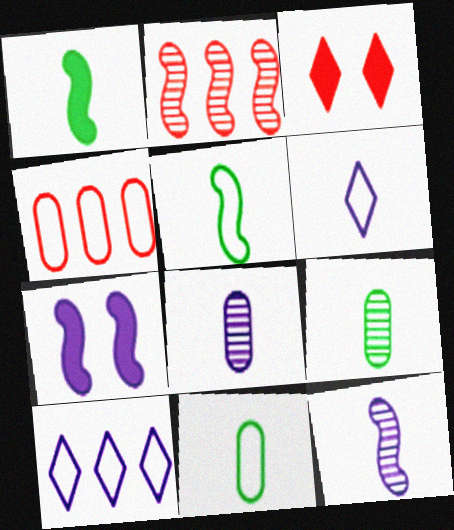[[2, 5, 7], 
[7, 8, 10]]